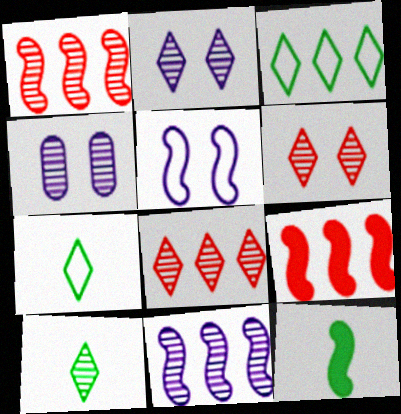[[1, 4, 10], 
[1, 5, 12], 
[2, 8, 10], 
[4, 7, 9]]